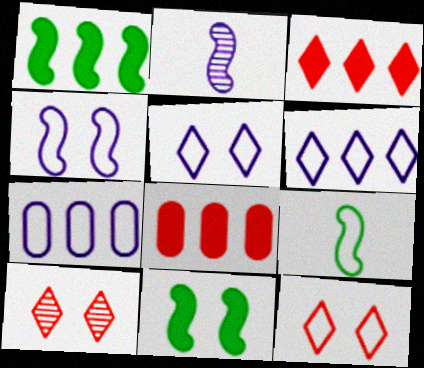[[7, 9, 12]]